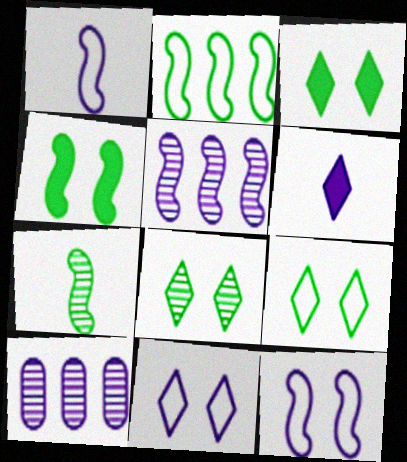[[2, 4, 7], 
[3, 8, 9], 
[6, 10, 12]]